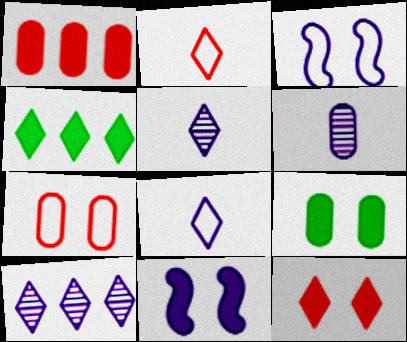[[9, 11, 12]]